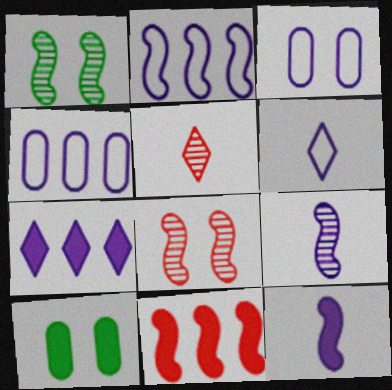[[2, 3, 6], 
[2, 5, 10], 
[3, 7, 9]]